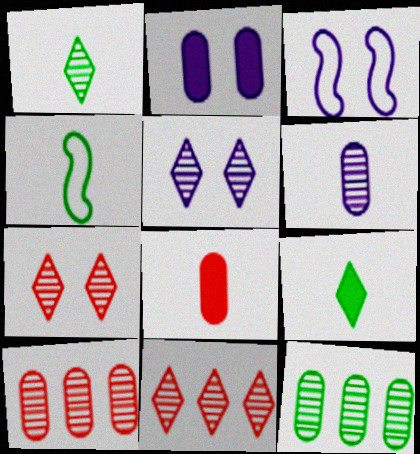[[1, 5, 11], 
[2, 3, 5], 
[2, 4, 11], 
[3, 9, 10]]